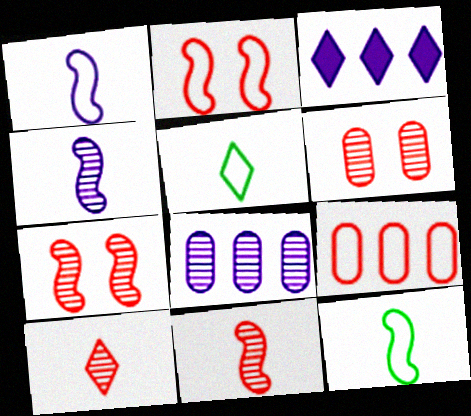[[3, 6, 12]]